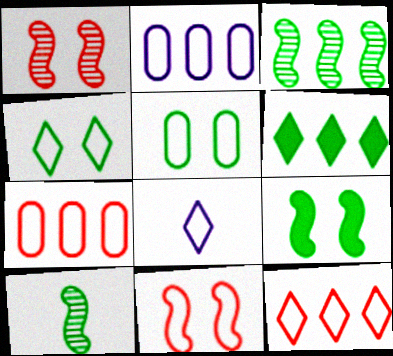[[4, 8, 12], 
[5, 6, 10]]